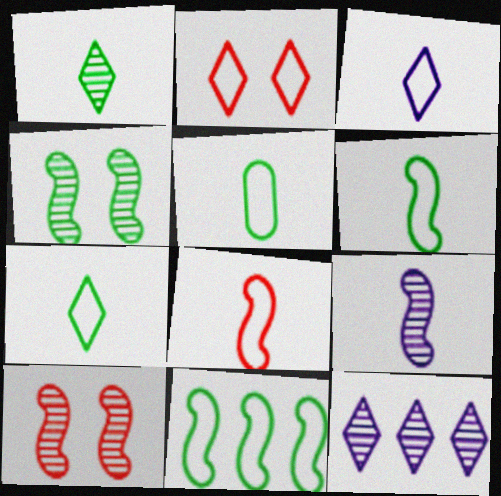[[3, 5, 8], 
[5, 6, 7]]